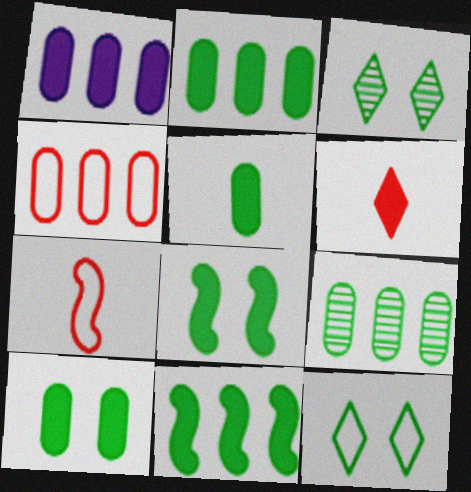[[1, 3, 7], 
[1, 4, 9], 
[1, 6, 8], 
[2, 5, 10]]